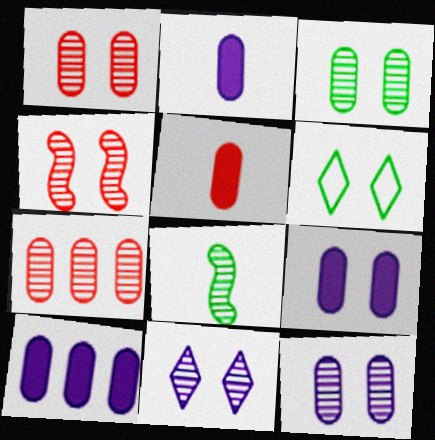[[1, 3, 12], 
[2, 9, 10], 
[3, 4, 11], 
[4, 6, 9], 
[7, 8, 11]]